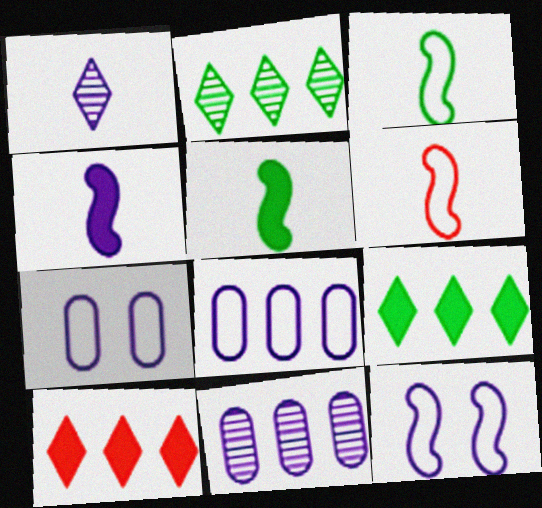[]